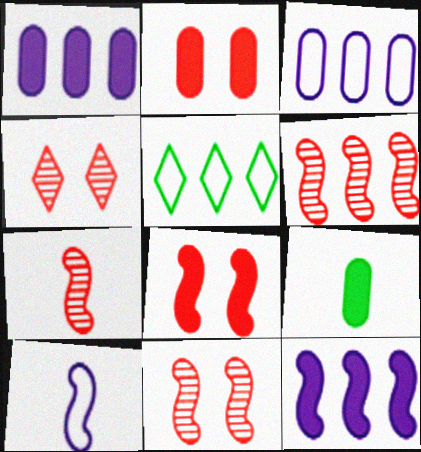[[1, 2, 9], 
[1, 5, 6], 
[6, 7, 11]]